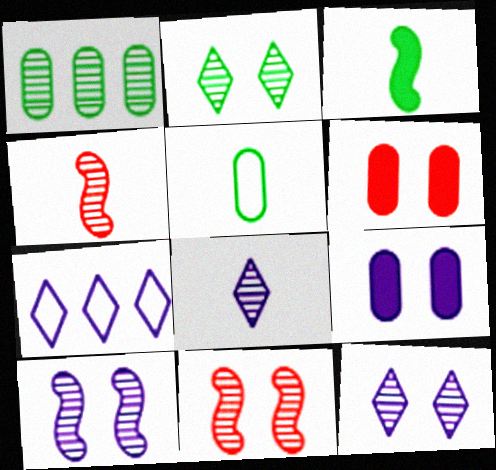[[1, 4, 12], 
[1, 8, 11]]